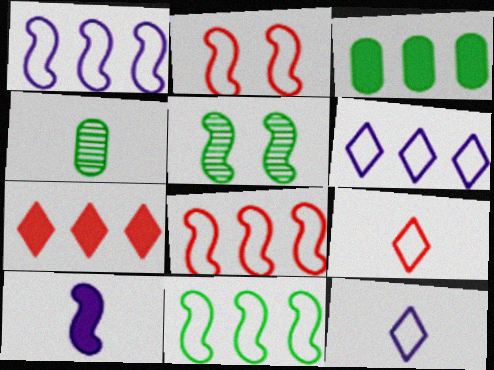[[1, 8, 11], 
[4, 9, 10], 
[5, 8, 10]]